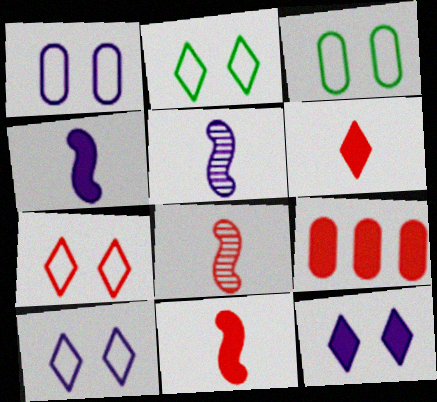[[2, 5, 9], 
[2, 7, 10], 
[7, 8, 9]]